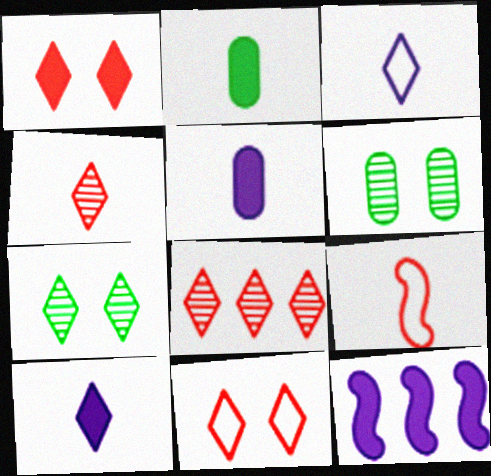[[1, 2, 12]]